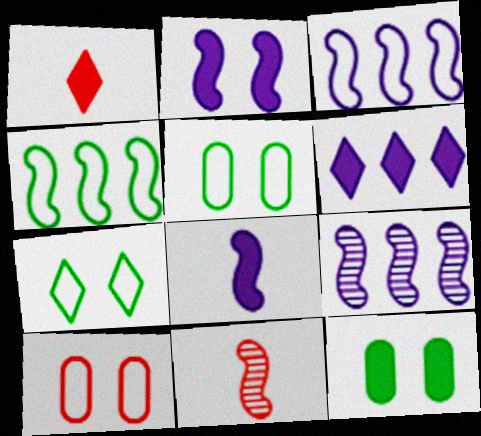[[1, 5, 9], 
[2, 4, 11], 
[5, 6, 11]]